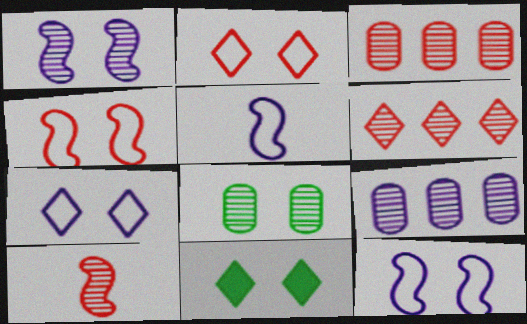[[3, 5, 11]]